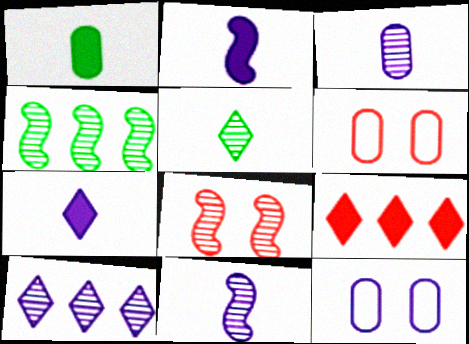[[2, 10, 12], 
[4, 6, 7], 
[4, 8, 11]]